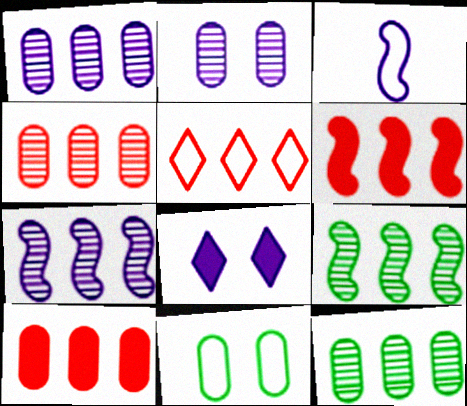[[1, 3, 8], 
[1, 4, 12], 
[3, 5, 11], 
[4, 5, 6]]